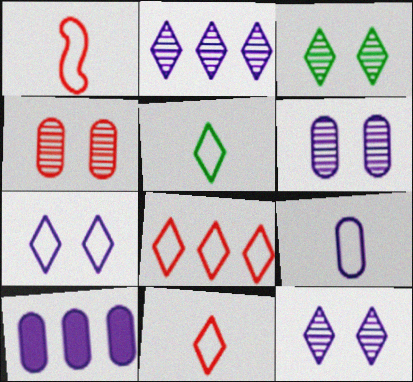[[1, 3, 10], 
[1, 5, 9], 
[5, 7, 8], 
[6, 9, 10]]